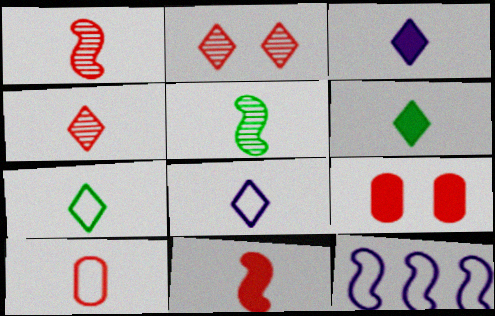[[3, 4, 7], 
[3, 5, 10], 
[4, 6, 8], 
[4, 10, 11]]